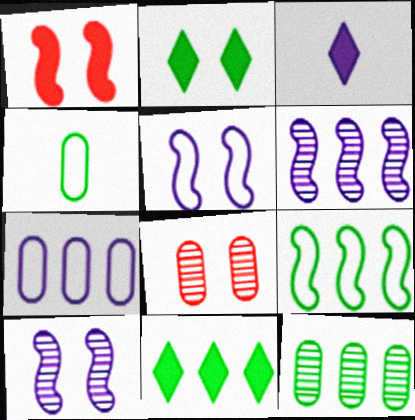[[2, 5, 8], 
[3, 7, 10], 
[3, 8, 9], 
[9, 11, 12]]